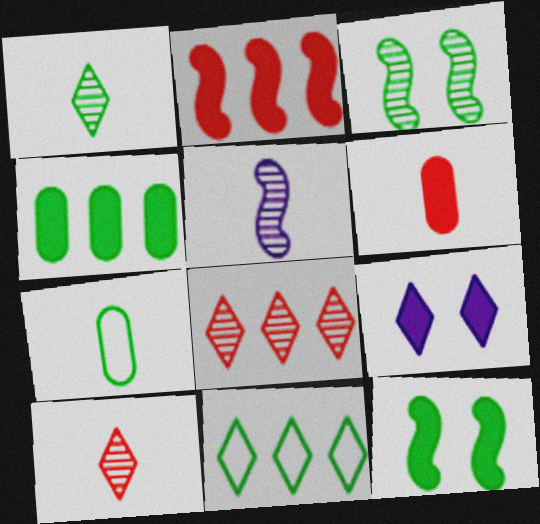[[9, 10, 11]]